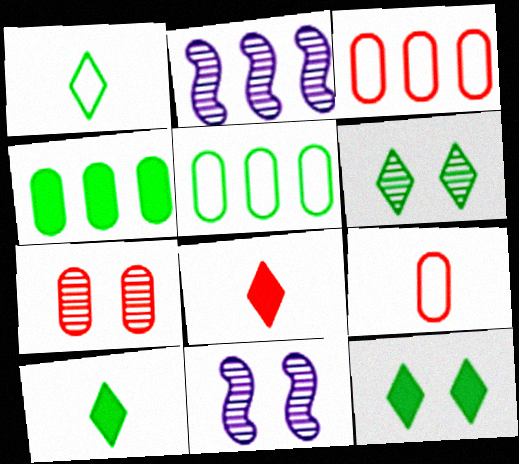[[2, 9, 12], 
[3, 10, 11], 
[5, 8, 11], 
[6, 7, 11]]